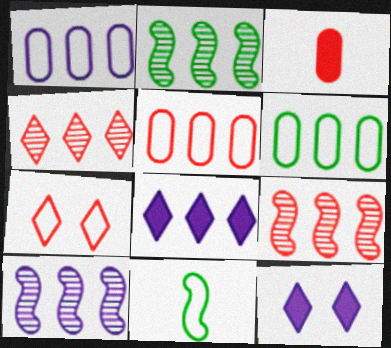[[1, 5, 6], 
[1, 7, 11], 
[1, 8, 10], 
[2, 5, 8], 
[2, 9, 10], 
[3, 7, 9], 
[6, 8, 9]]